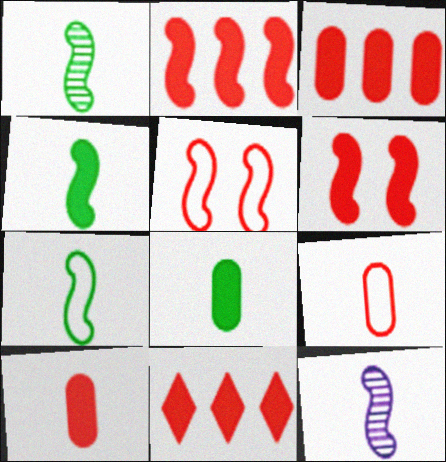[[1, 4, 7], 
[2, 3, 11], 
[6, 10, 11]]